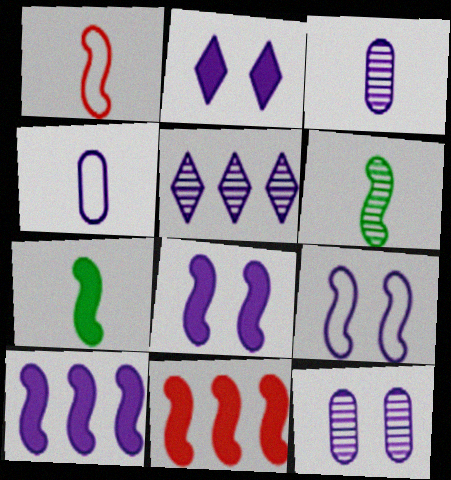[[2, 9, 12], 
[4, 5, 8], 
[6, 9, 11], 
[7, 8, 11]]